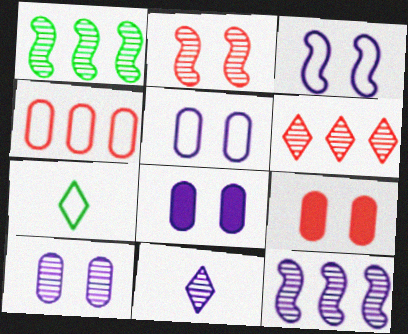[[3, 4, 7], 
[5, 8, 10], 
[7, 9, 12], 
[10, 11, 12]]